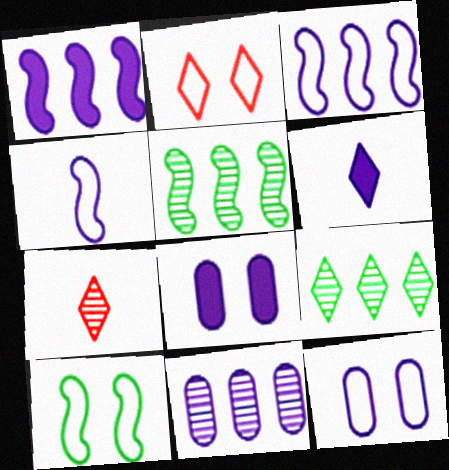[[1, 6, 8], 
[2, 6, 9], 
[2, 10, 12]]